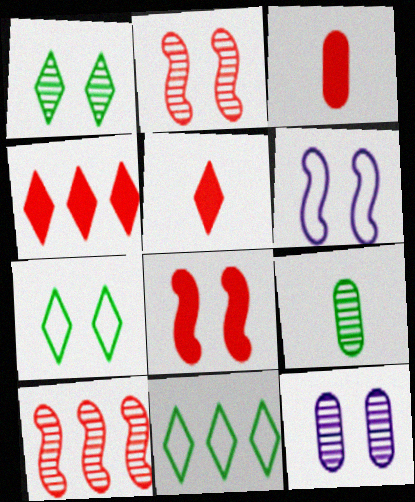[[1, 2, 12], 
[3, 4, 8], 
[4, 6, 9], 
[7, 8, 12]]